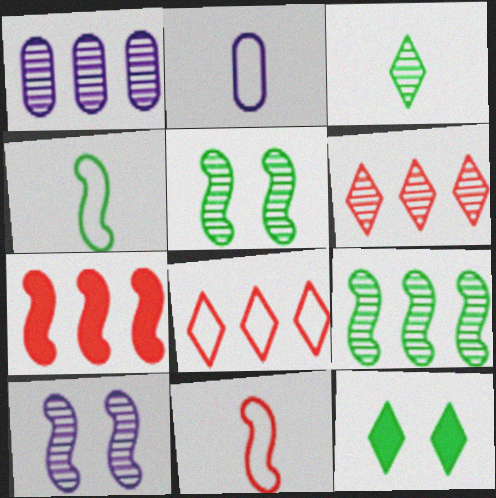[[1, 6, 9], 
[1, 11, 12], 
[4, 7, 10]]